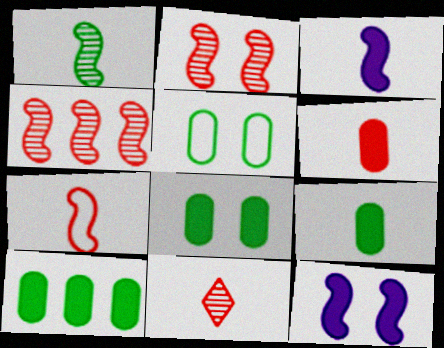[[1, 3, 7], 
[6, 7, 11], 
[8, 9, 10]]